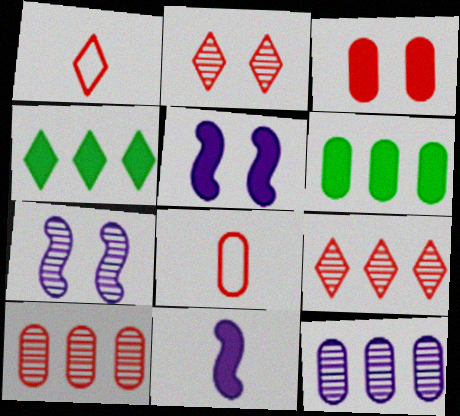[[1, 6, 7], 
[3, 4, 11], 
[3, 8, 10], 
[4, 7, 8]]